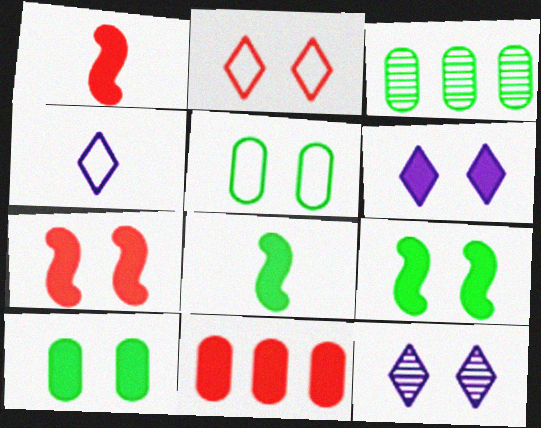[[3, 4, 7], 
[5, 7, 12], 
[6, 7, 10], 
[6, 8, 11]]